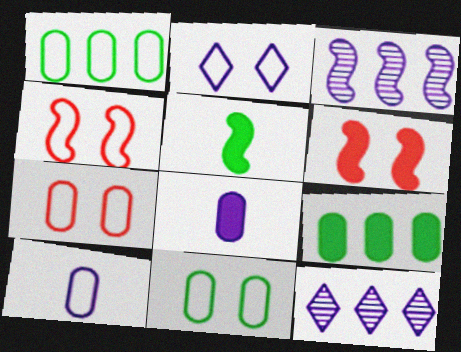[[1, 7, 10], 
[2, 3, 8], 
[2, 4, 11], 
[3, 4, 5], 
[5, 7, 12]]